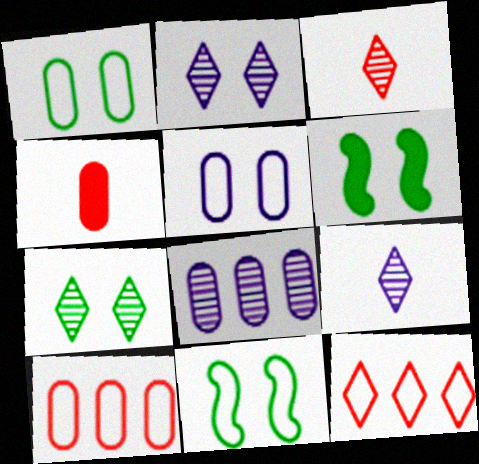[[1, 4, 8], 
[1, 6, 7], 
[6, 9, 10]]